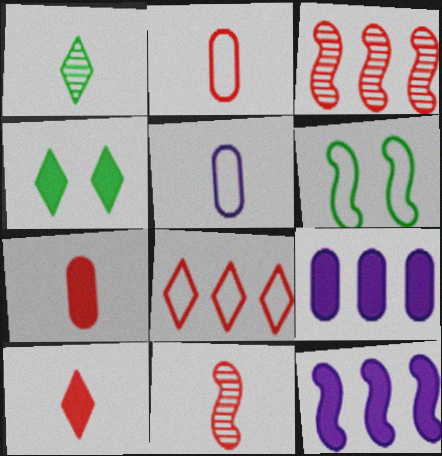[[2, 10, 11], 
[3, 4, 5], 
[4, 7, 12], 
[5, 6, 8], 
[6, 11, 12]]